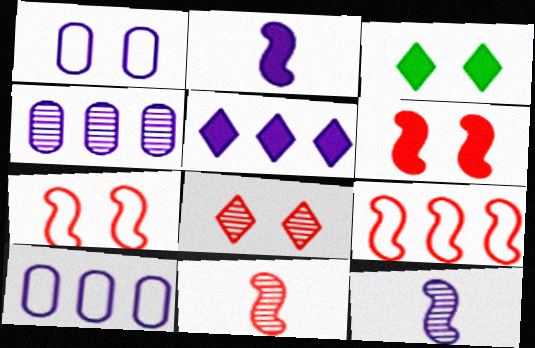[[1, 5, 12], 
[3, 10, 11], 
[6, 9, 11]]